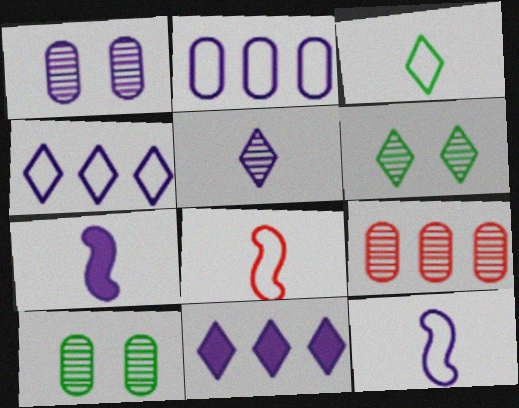[[1, 4, 7], 
[1, 11, 12], 
[8, 10, 11]]